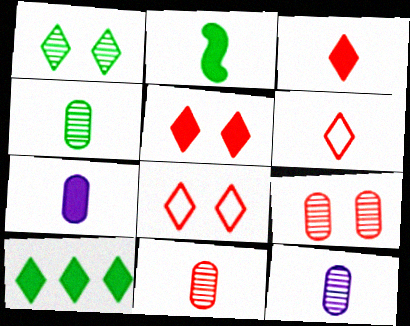[[2, 3, 7], 
[2, 6, 12], 
[4, 11, 12]]